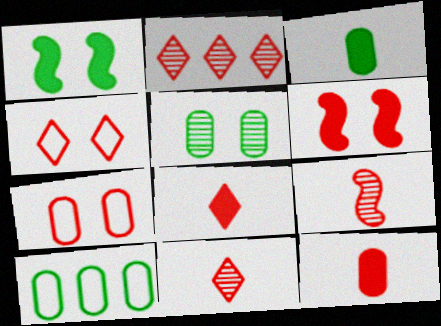[[2, 4, 8], 
[3, 5, 10]]